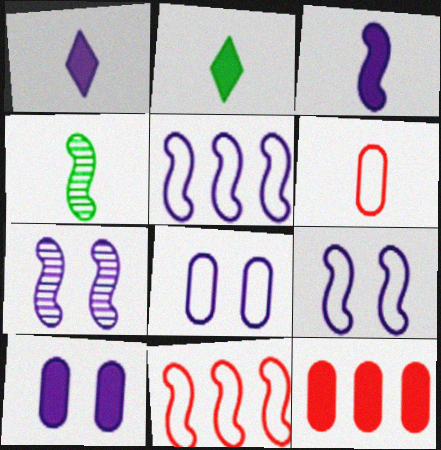[[1, 4, 6], 
[3, 5, 7]]